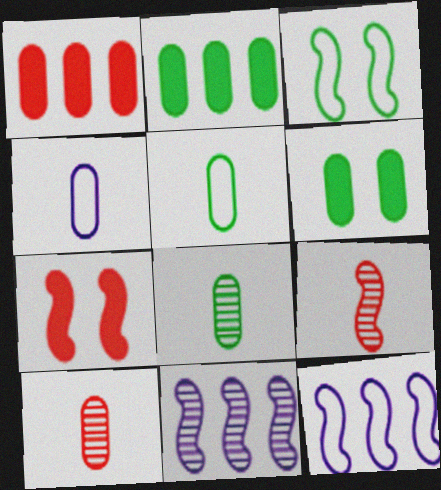[]